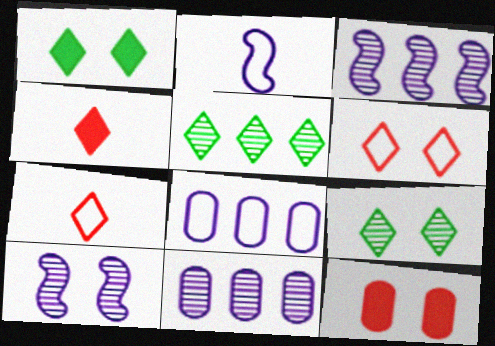[[2, 5, 12]]